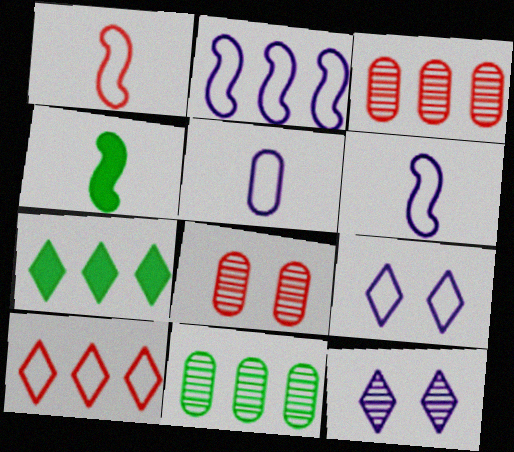[[2, 3, 7], 
[2, 5, 9], 
[3, 4, 9], 
[6, 7, 8]]